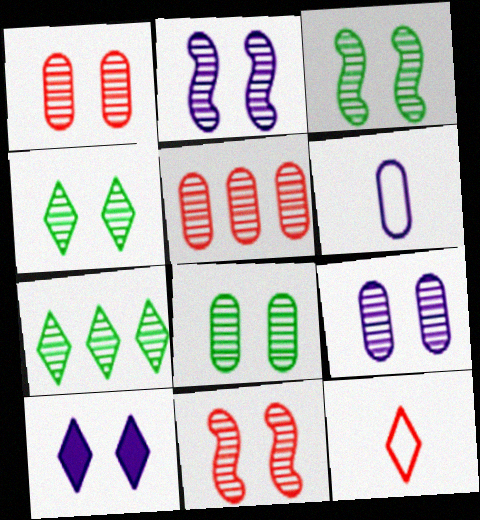[[1, 2, 4], 
[1, 8, 9], 
[2, 3, 11], 
[3, 4, 8], 
[4, 9, 11], 
[7, 10, 12]]